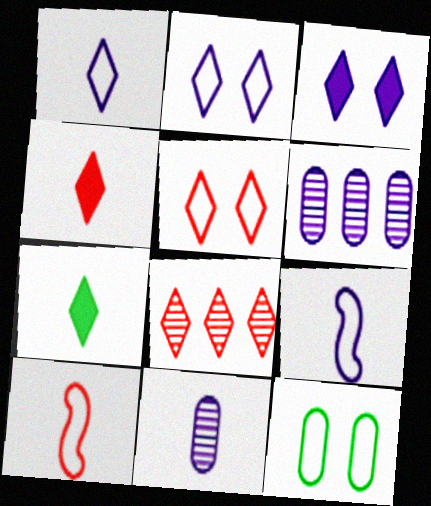[[2, 7, 8], 
[3, 6, 9], 
[4, 5, 8], 
[7, 10, 11]]